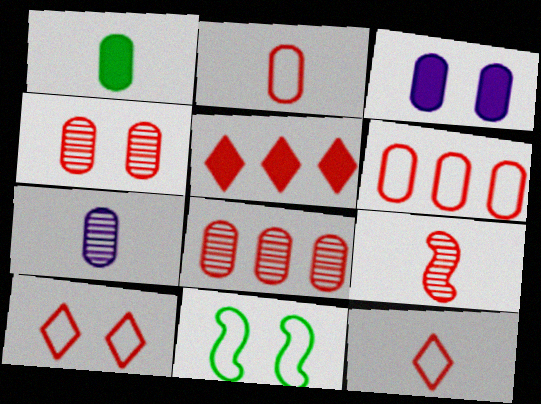[[1, 2, 7], 
[5, 7, 11]]